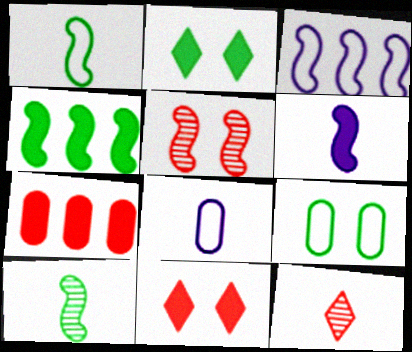[[2, 6, 7]]